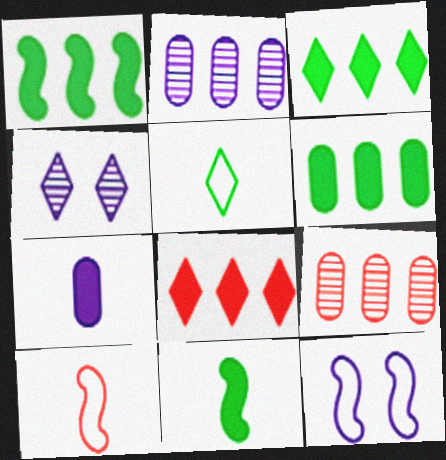[[1, 3, 6], 
[4, 5, 8], 
[4, 6, 10]]